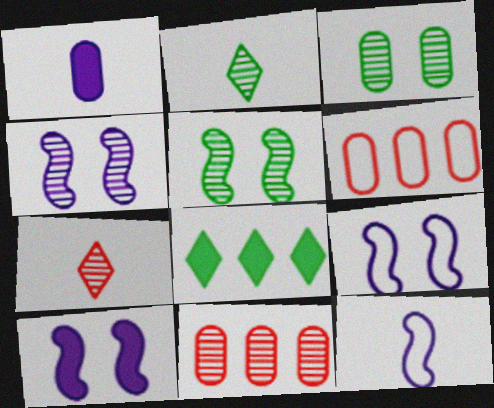[[1, 3, 6], 
[2, 4, 11], 
[2, 6, 10], 
[4, 9, 10]]